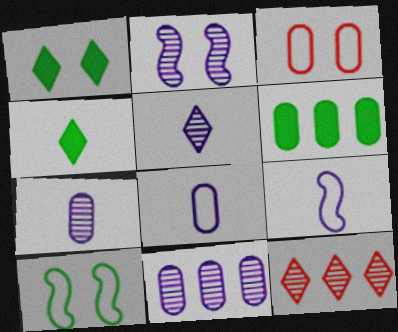[[1, 2, 3], 
[2, 5, 11], 
[3, 6, 7]]